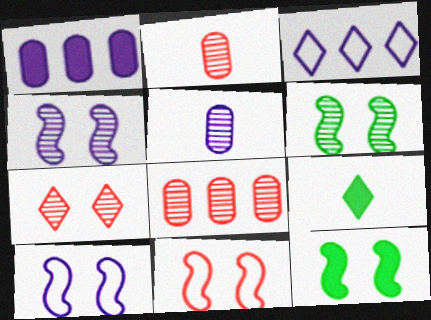[[2, 3, 12], 
[3, 7, 9], 
[4, 11, 12], 
[8, 9, 10]]